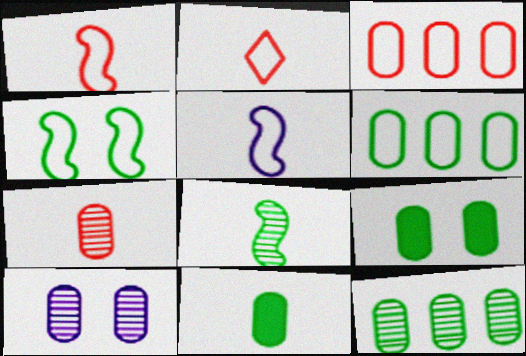[[3, 10, 11], 
[7, 10, 12]]